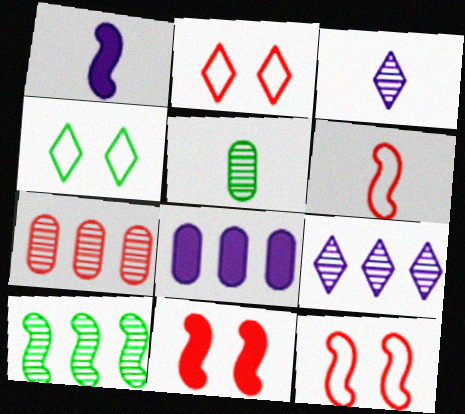[[1, 4, 7], 
[1, 10, 12], 
[7, 9, 10]]